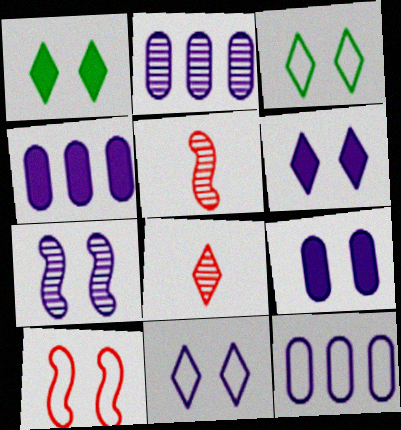[[1, 5, 12], 
[2, 4, 12], 
[3, 4, 5], 
[7, 9, 11]]